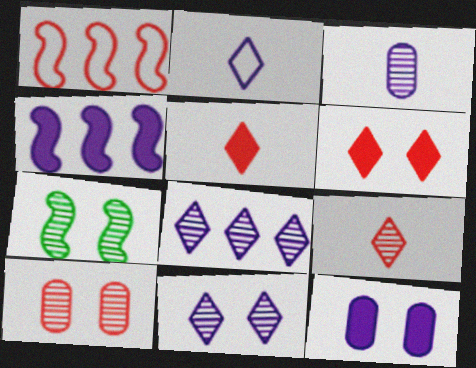[[1, 5, 10], 
[7, 10, 11]]